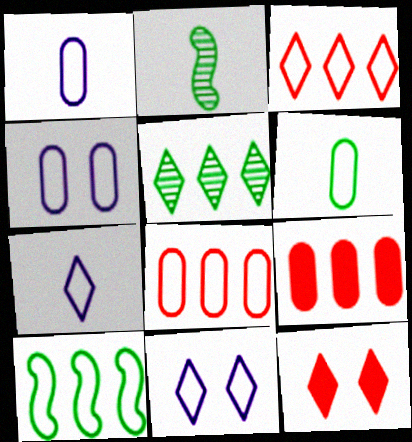[[2, 9, 11], 
[4, 6, 8], 
[5, 7, 12]]